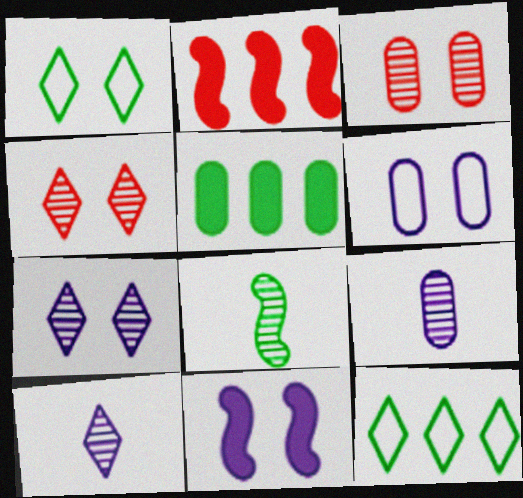[[1, 2, 9], 
[1, 3, 11], 
[1, 5, 8], 
[6, 7, 11]]